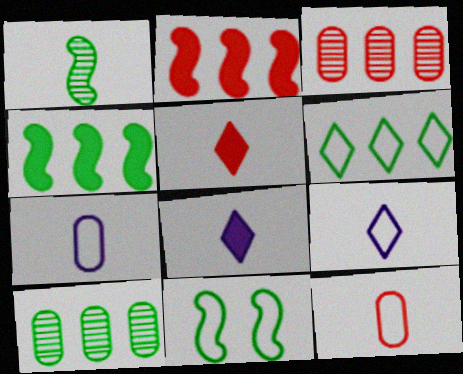[[1, 4, 11], 
[1, 5, 7], 
[1, 8, 12], 
[3, 8, 11], 
[4, 6, 10]]